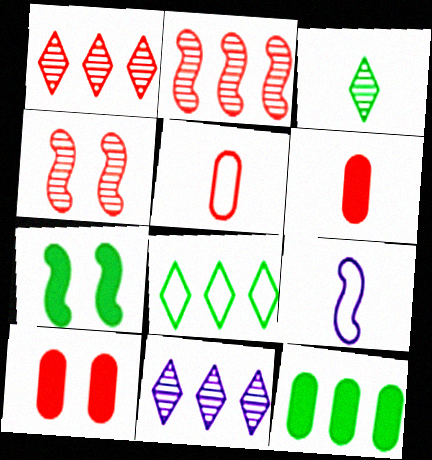[[2, 7, 9], 
[3, 6, 9], 
[5, 7, 11]]